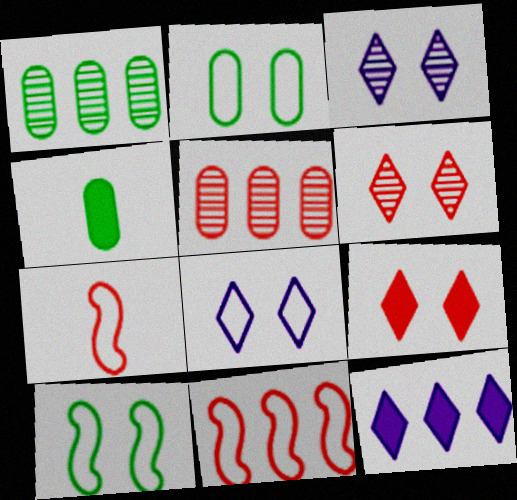[[1, 2, 4], 
[1, 11, 12], 
[3, 4, 11], 
[5, 7, 9]]